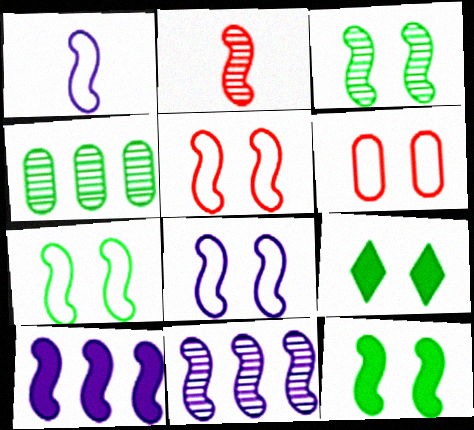[[2, 3, 11], 
[2, 7, 10], 
[3, 7, 12], 
[5, 7, 8]]